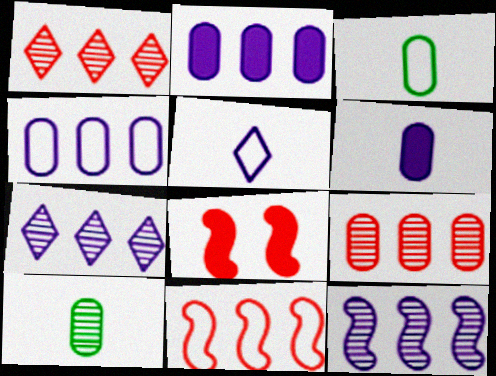[[3, 7, 8]]